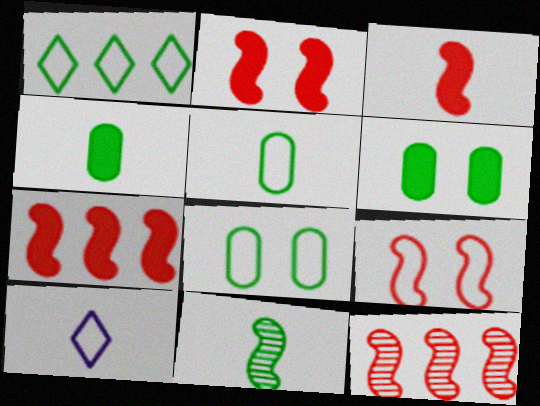[[1, 6, 11], 
[2, 3, 7], 
[3, 9, 12], 
[6, 10, 12]]